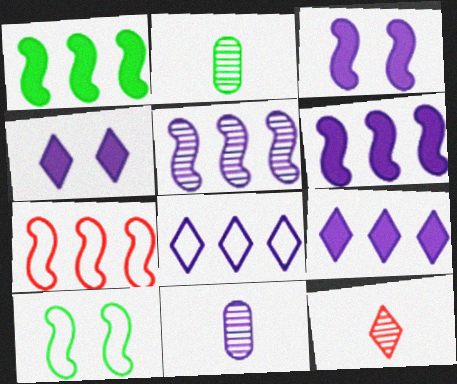[[1, 5, 7], 
[2, 4, 7], 
[3, 8, 11]]